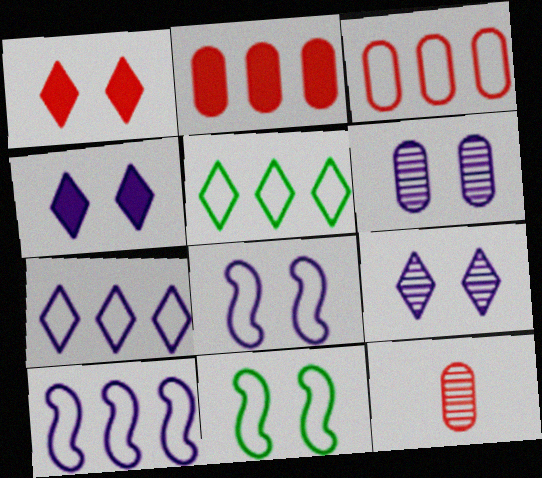[[1, 6, 11], 
[3, 5, 10], 
[4, 6, 8]]